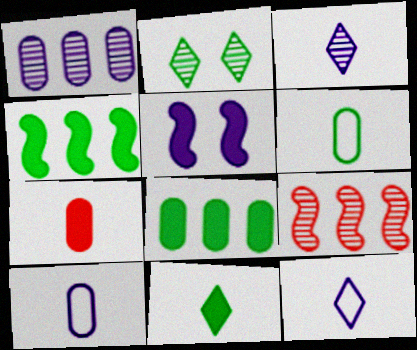[[1, 5, 12], 
[2, 4, 6]]